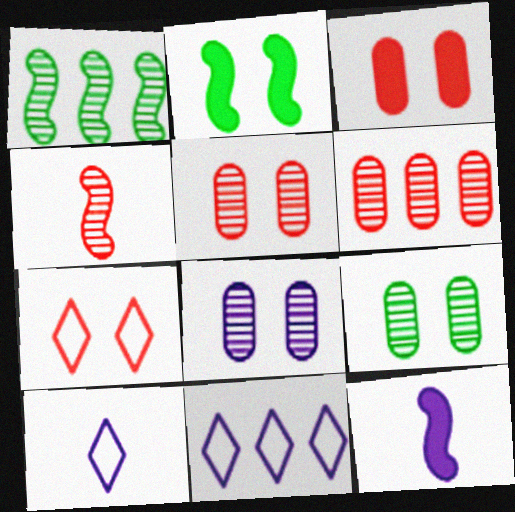[[1, 3, 10], 
[2, 6, 10], 
[2, 7, 8], 
[5, 8, 9], 
[8, 11, 12]]